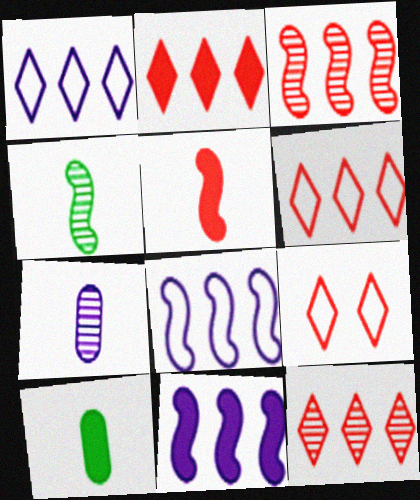[[2, 6, 12]]